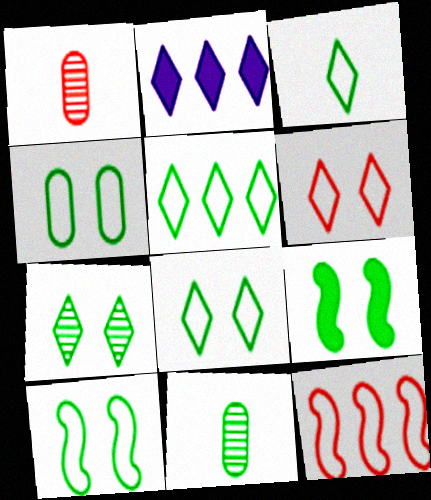[[1, 2, 10], 
[3, 5, 8], 
[4, 7, 9], 
[4, 8, 10], 
[5, 9, 11]]